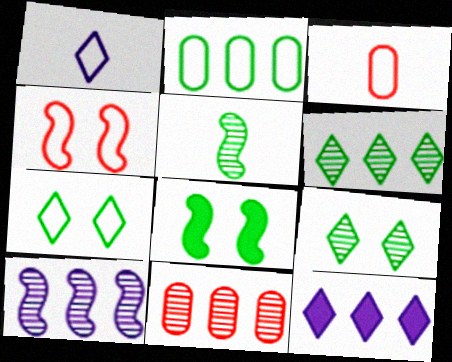[[1, 2, 4], 
[1, 8, 11], 
[6, 10, 11]]